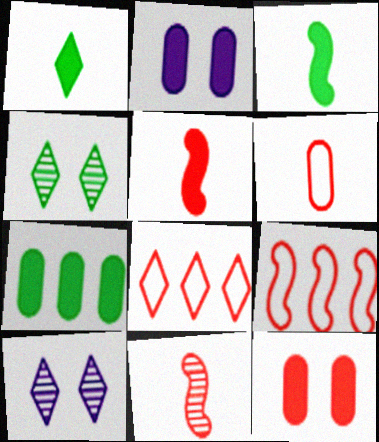[[1, 8, 10], 
[8, 11, 12]]